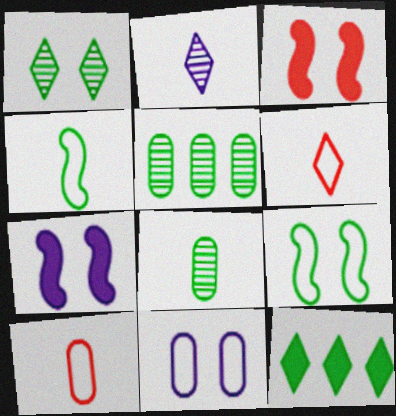[[1, 3, 11], 
[5, 6, 7], 
[8, 9, 12]]